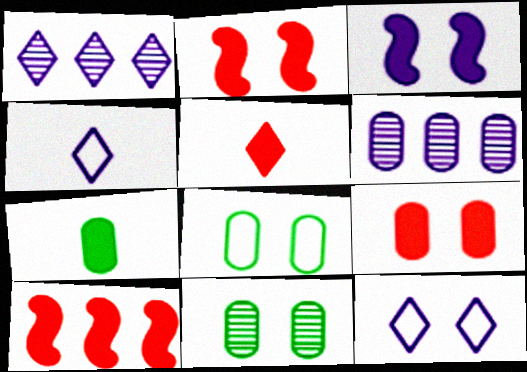[[2, 11, 12], 
[3, 4, 6], 
[4, 10, 11], 
[5, 9, 10]]